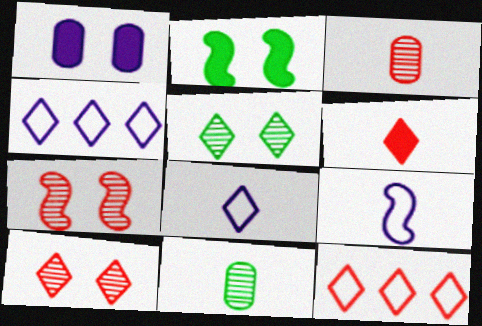[[2, 3, 4], 
[4, 5, 6], 
[6, 9, 11], 
[6, 10, 12]]